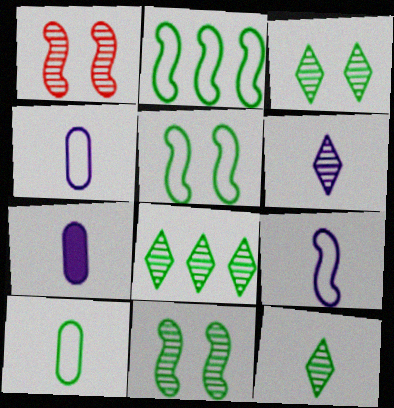[[3, 8, 12], 
[6, 7, 9]]